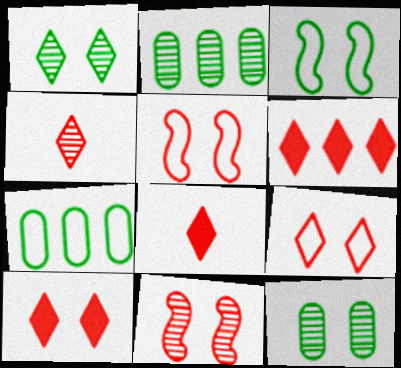[[4, 6, 9], 
[6, 8, 10]]